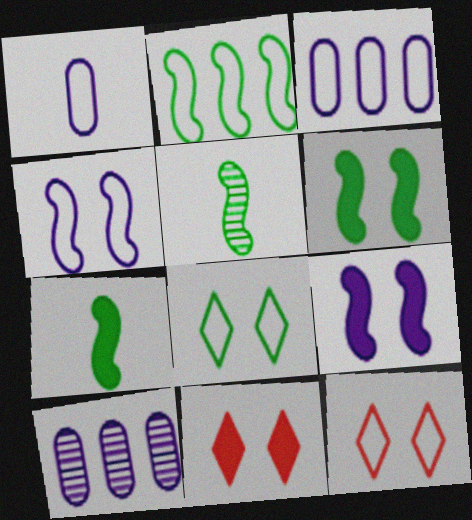[[1, 2, 12], 
[2, 5, 6], 
[3, 5, 11], 
[7, 10, 12]]